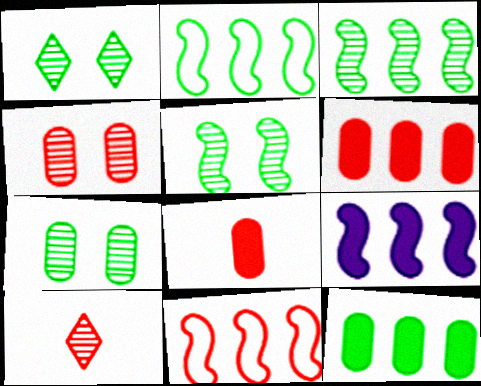[[1, 5, 7], 
[3, 9, 11]]